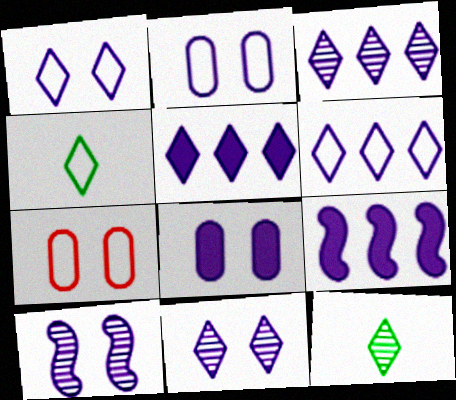[[1, 8, 10], 
[3, 5, 6], 
[7, 9, 12]]